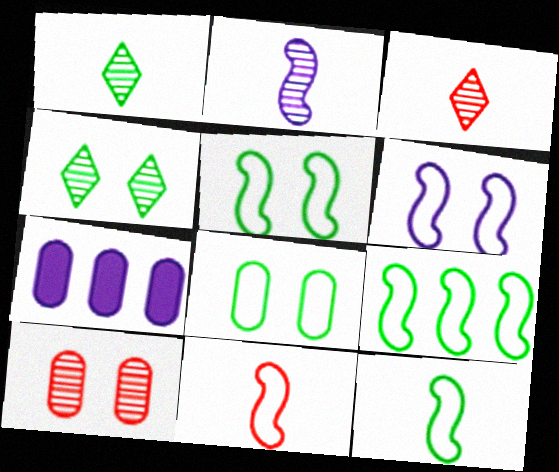[[3, 5, 7], 
[4, 7, 11], 
[5, 9, 12], 
[6, 9, 11]]